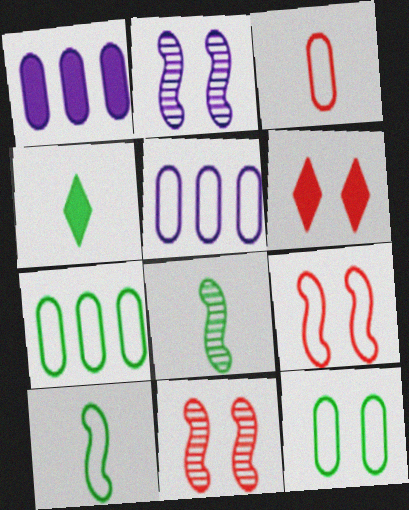[[2, 6, 12], 
[3, 5, 12], 
[4, 5, 11], 
[5, 6, 8]]